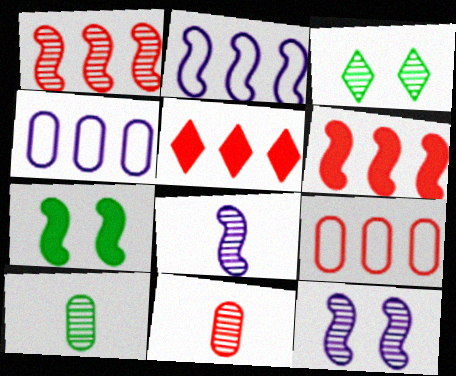[[1, 5, 9]]